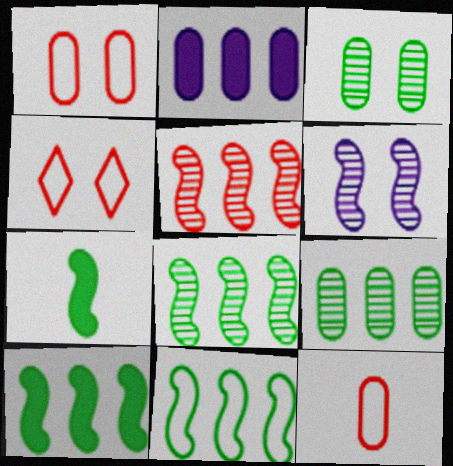[[2, 3, 12], 
[8, 10, 11]]